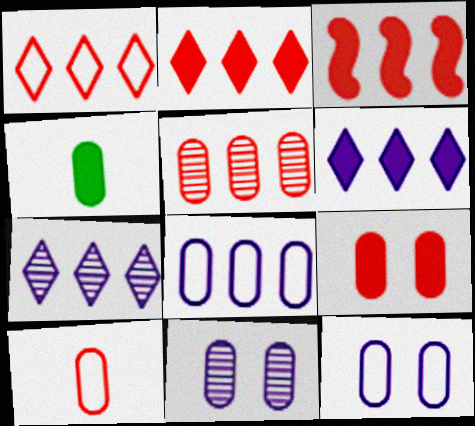[[1, 3, 5], 
[4, 5, 12], 
[5, 9, 10]]